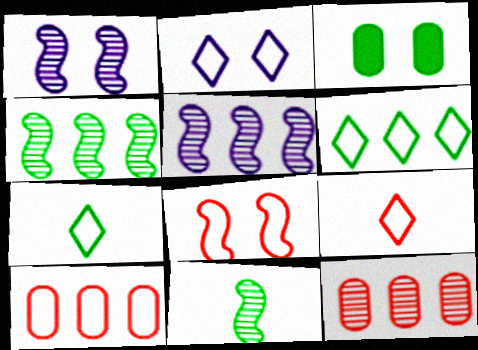[[2, 6, 9], 
[3, 4, 7], 
[3, 5, 9], 
[3, 6, 11], 
[8, 9, 10]]